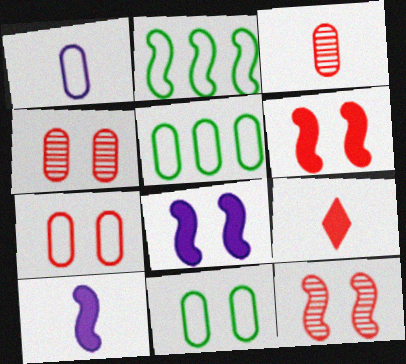[[1, 5, 7], 
[2, 10, 12]]